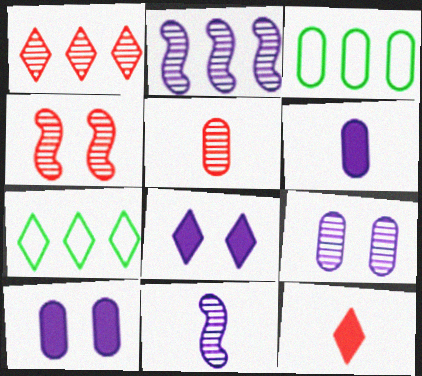[[1, 4, 5], 
[3, 5, 10], 
[4, 6, 7]]